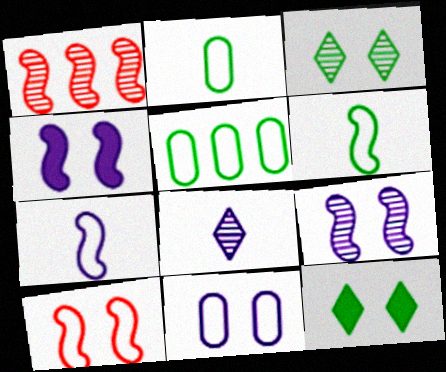[[1, 4, 6]]